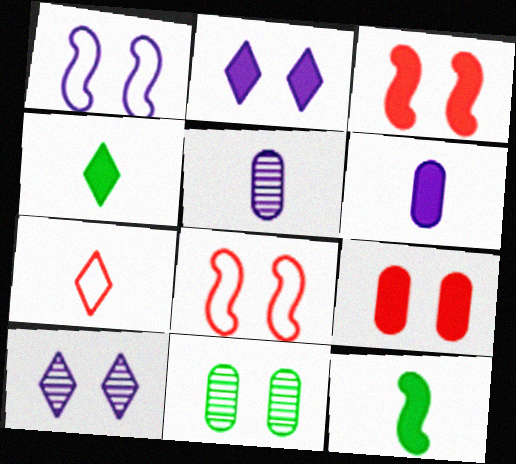[[2, 8, 11], 
[5, 7, 12]]